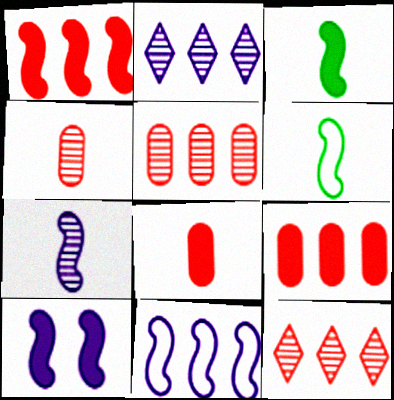[[1, 3, 10], 
[7, 10, 11]]